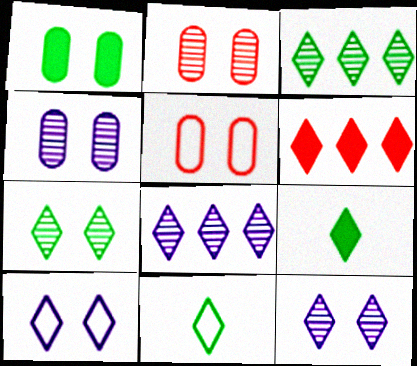[[1, 4, 5], 
[6, 11, 12]]